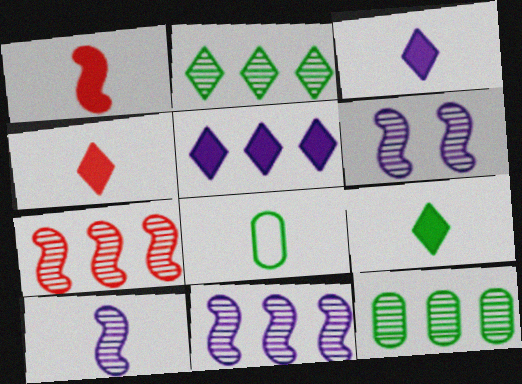[[3, 4, 9], 
[4, 8, 10], 
[6, 10, 11]]